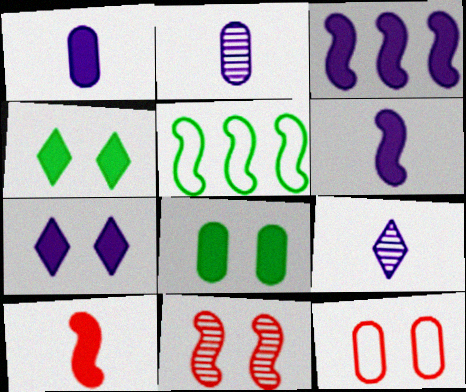[[1, 3, 7], 
[5, 6, 11]]